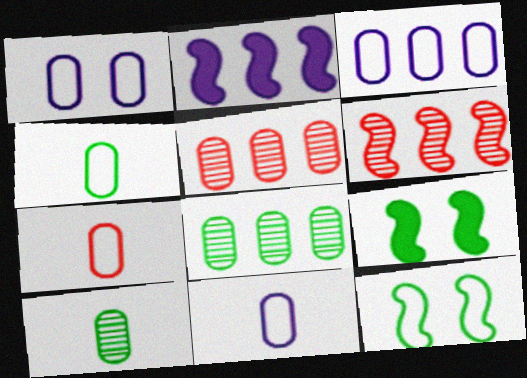[[1, 3, 11], 
[4, 7, 11]]